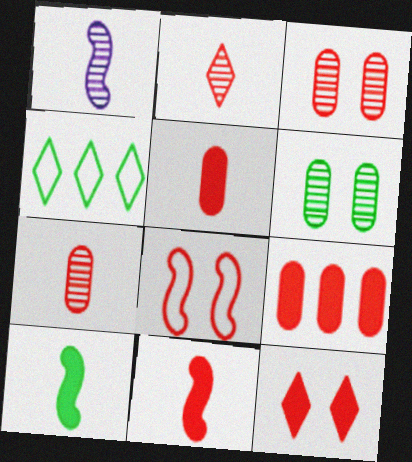[[2, 8, 9], 
[3, 8, 12], 
[4, 6, 10], 
[9, 11, 12]]